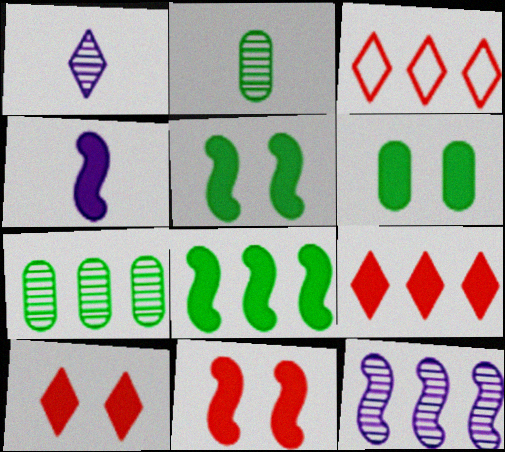[[4, 6, 9], 
[4, 8, 11]]